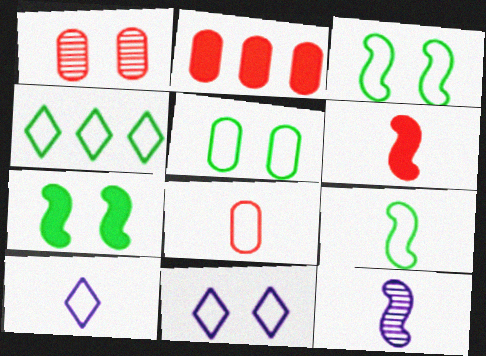[[1, 2, 8], 
[1, 7, 11], 
[4, 5, 9], 
[6, 9, 12], 
[8, 9, 10]]